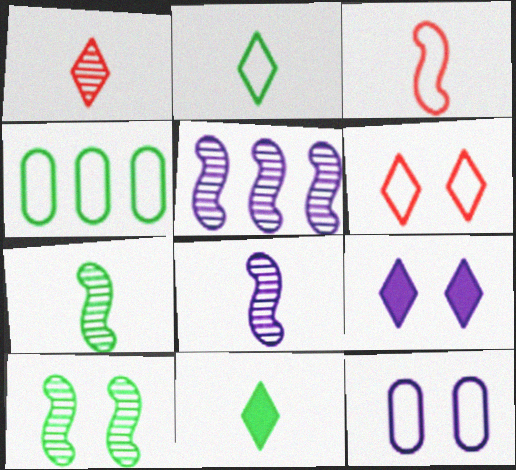[[4, 10, 11]]